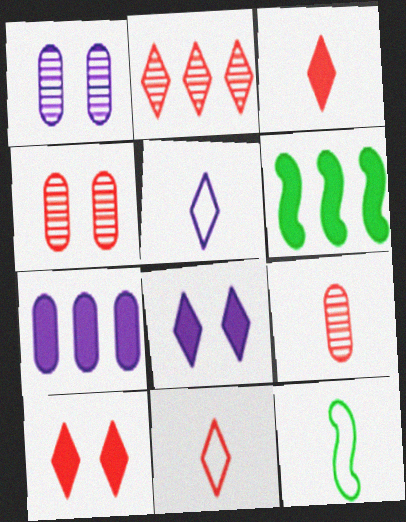[[1, 6, 11], 
[2, 10, 11], 
[4, 5, 6]]